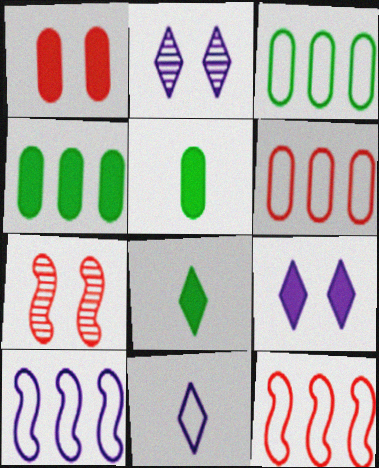[[2, 5, 12], 
[4, 7, 11]]